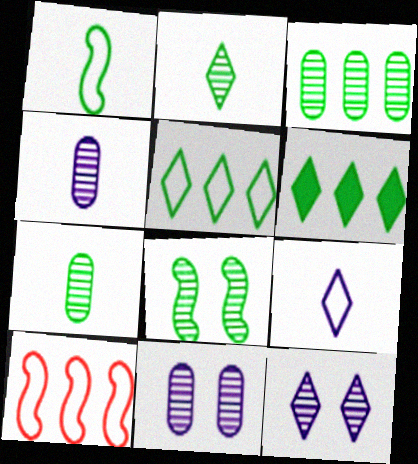[[2, 3, 8]]